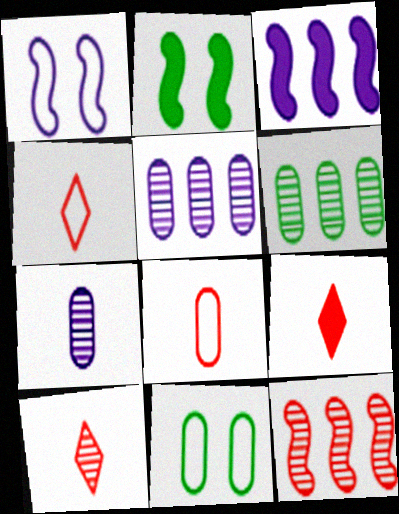[[1, 6, 9], 
[2, 4, 5], 
[3, 10, 11], 
[4, 9, 10]]